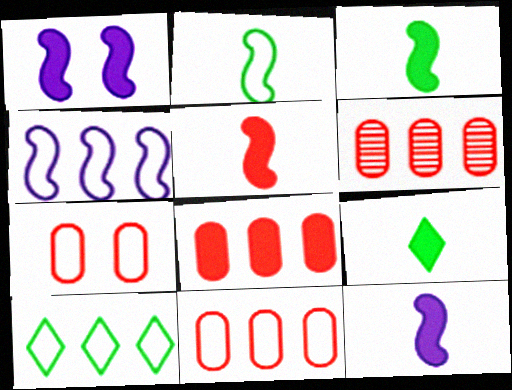[[1, 8, 9], 
[3, 5, 12], 
[4, 10, 11], 
[6, 8, 11]]